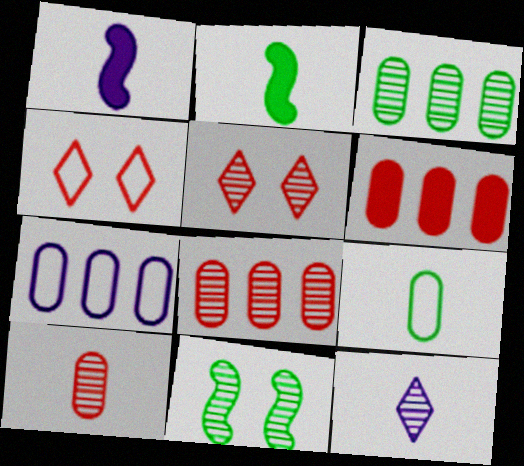[[1, 3, 4], 
[2, 5, 7], 
[3, 6, 7], 
[8, 11, 12]]